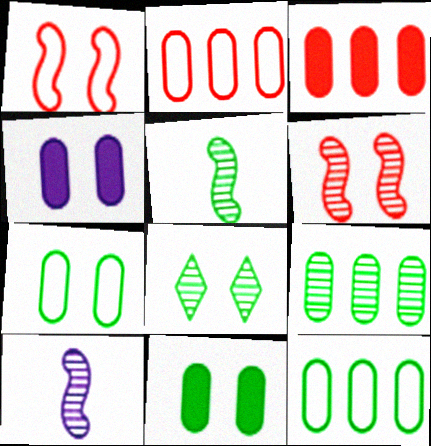[[1, 4, 8], 
[5, 8, 9]]